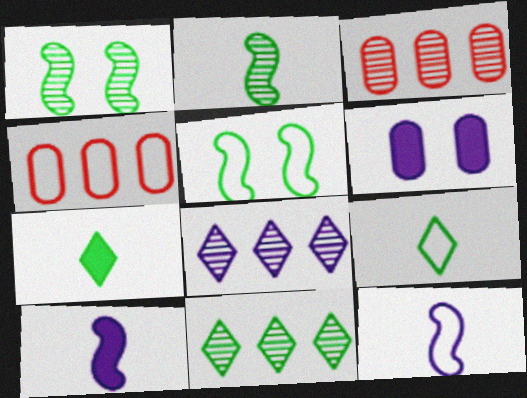[[6, 8, 12]]